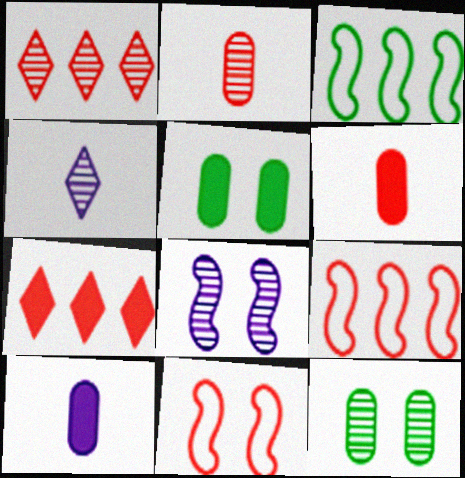[[1, 6, 11], 
[2, 7, 11], 
[4, 5, 9]]